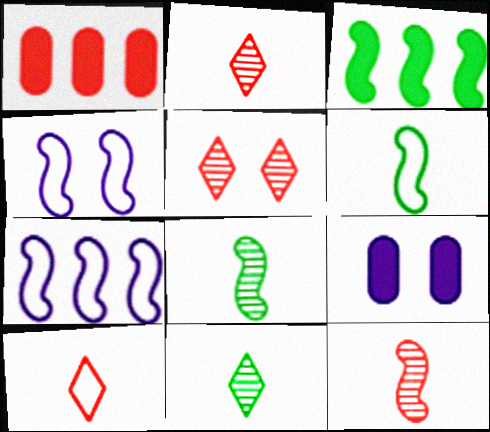[[1, 4, 11], 
[3, 4, 12]]